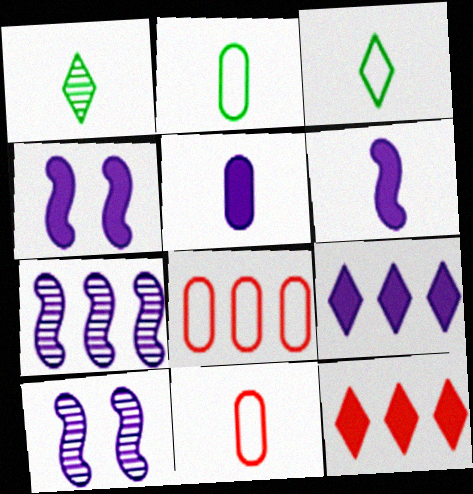[[1, 4, 8], 
[1, 6, 11], 
[2, 10, 12], 
[4, 5, 9]]